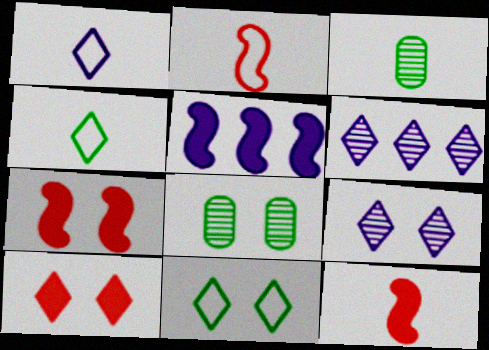[[1, 3, 12], 
[4, 6, 10], 
[9, 10, 11]]